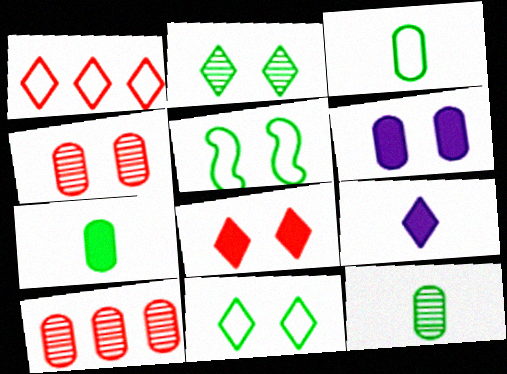[[1, 2, 9], 
[3, 6, 10], 
[3, 7, 12], 
[5, 9, 10]]